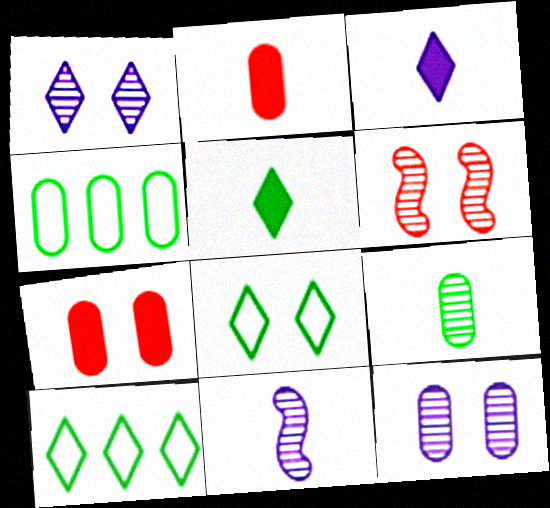[[2, 4, 12], 
[3, 4, 6], 
[7, 10, 11]]